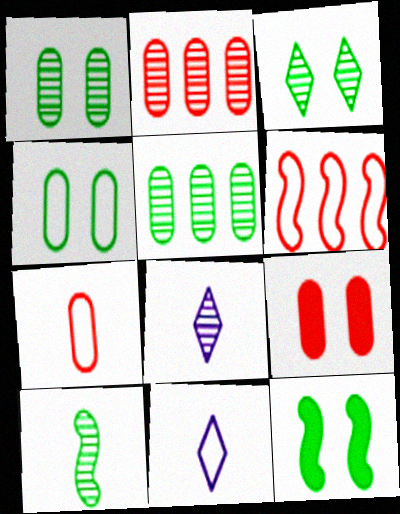[[2, 7, 9], 
[2, 11, 12], 
[3, 4, 12], 
[3, 5, 10], 
[4, 6, 11]]